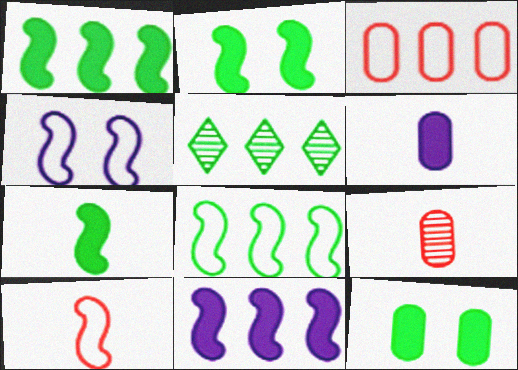[[1, 2, 7], 
[3, 5, 11], 
[4, 8, 10]]